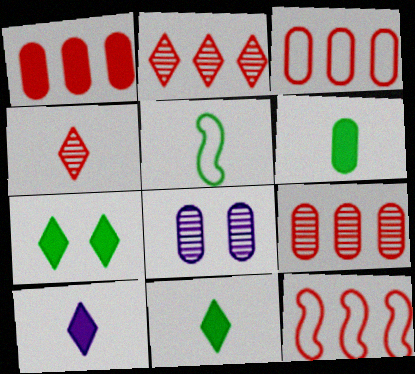[[1, 2, 12], 
[1, 3, 9], 
[3, 6, 8], 
[8, 11, 12]]